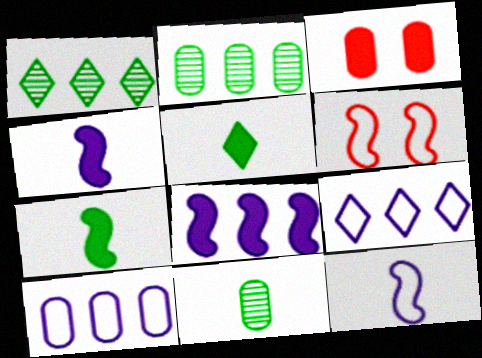[[1, 3, 12], 
[3, 5, 8], 
[3, 10, 11]]